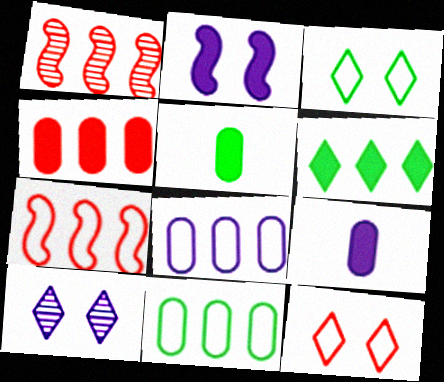[[1, 3, 9], 
[1, 6, 8], 
[5, 7, 10]]